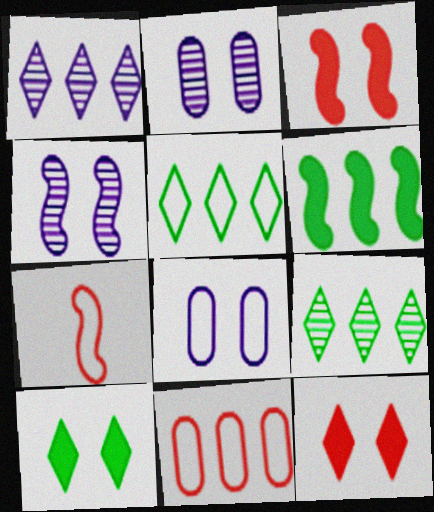[[1, 6, 11], 
[4, 6, 7], 
[5, 7, 8]]